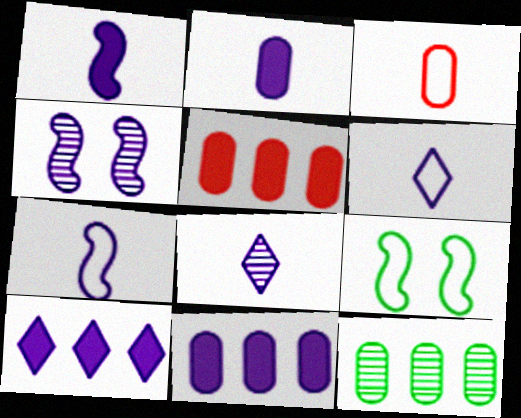[[2, 7, 8], 
[4, 6, 11], 
[5, 8, 9]]